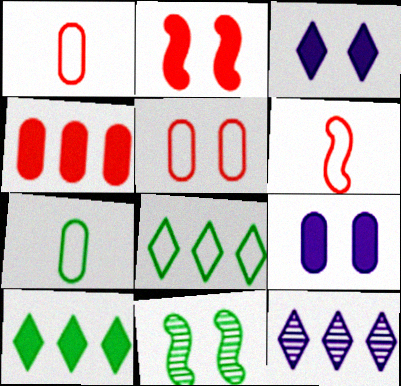[[2, 7, 12], 
[3, 5, 11], 
[7, 10, 11]]